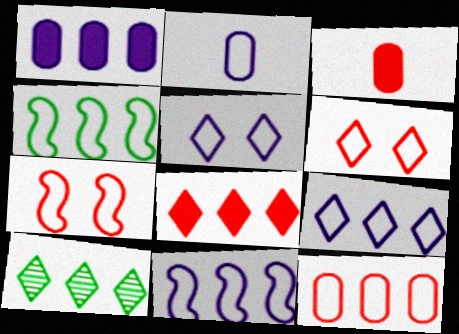[[2, 4, 6], 
[2, 5, 11], 
[4, 9, 12], 
[8, 9, 10]]